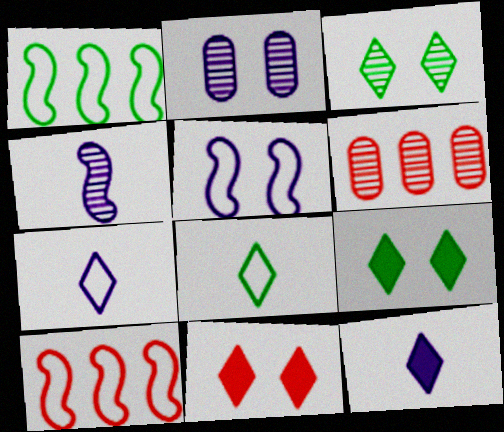[[3, 4, 6]]